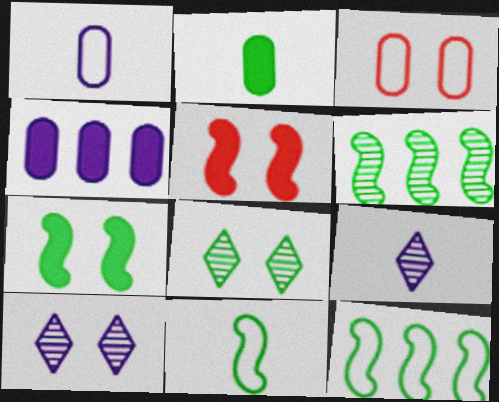[[2, 8, 12], 
[3, 7, 10], 
[6, 7, 11]]